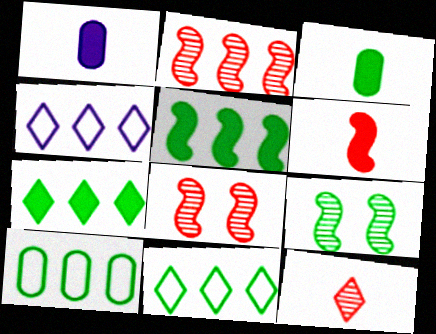[[1, 8, 11], 
[3, 4, 8], 
[3, 9, 11]]